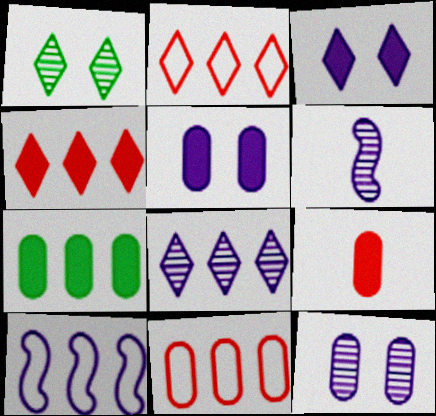[[1, 9, 10], 
[5, 7, 9], 
[6, 8, 12]]